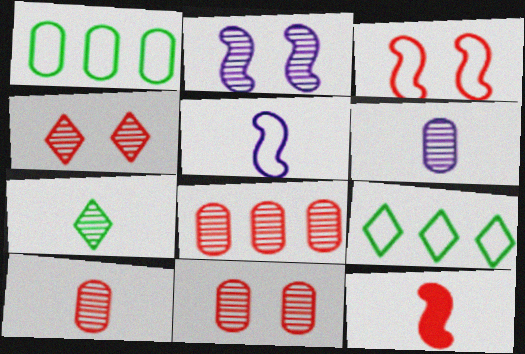[[2, 7, 8], 
[8, 10, 11]]